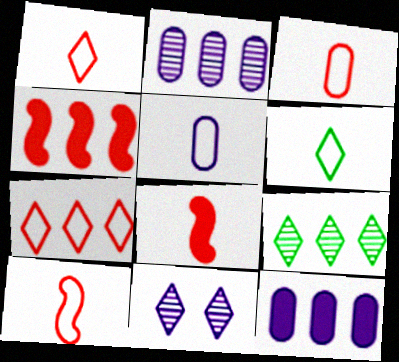[[1, 3, 10], 
[5, 6, 10]]